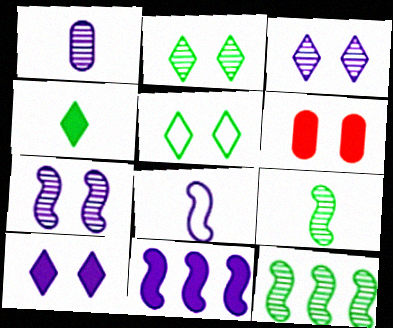[[4, 6, 11], 
[5, 6, 7], 
[7, 8, 11]]